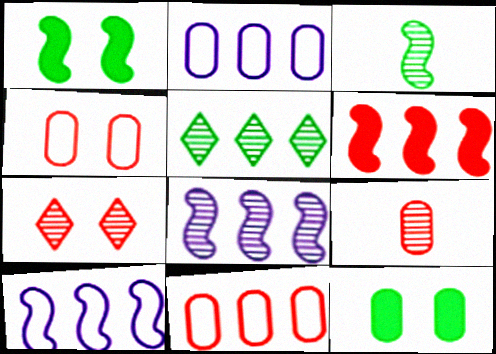[[2, 5, 6], 
[2, 9, 12]]